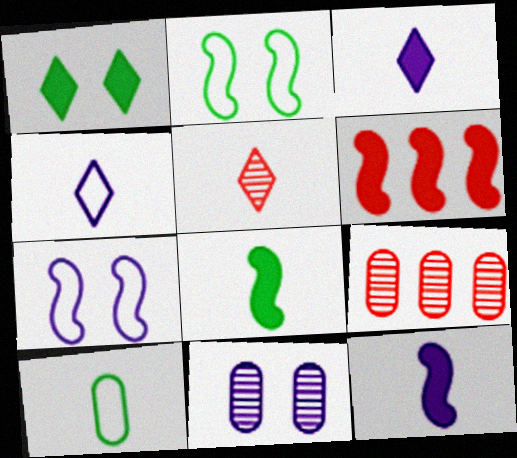[[2, 3, 9], 
[5, 10, 12]]